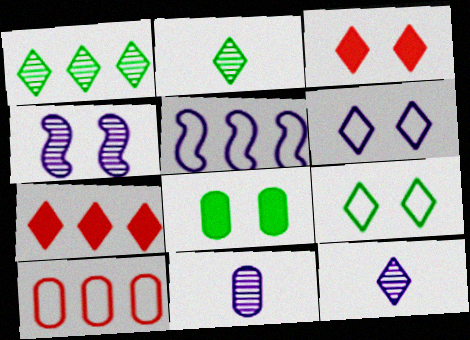[[2, 6, 7], 
[7, 9, 12], 
[8, 10, 11]]